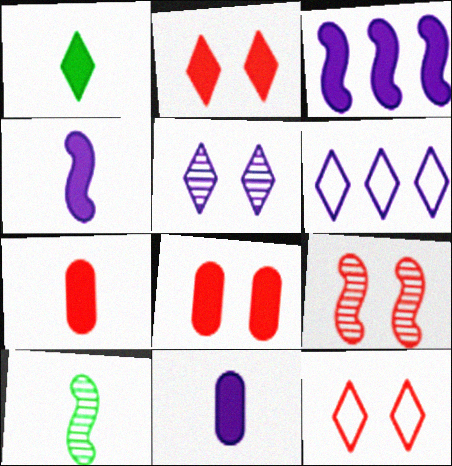[[1, 3, 8], 
[1, 4, 7], 
[6, 8, 10], 
[8, 9, 12]]